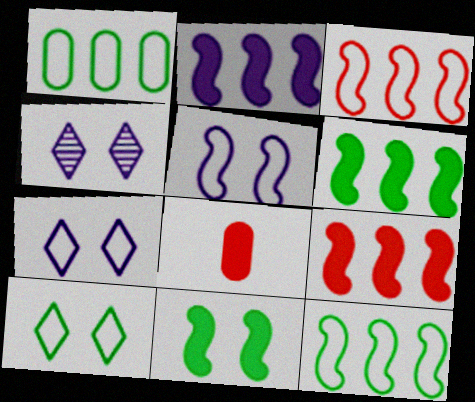[[2, 6, 9], 
[4, 8, 12]]